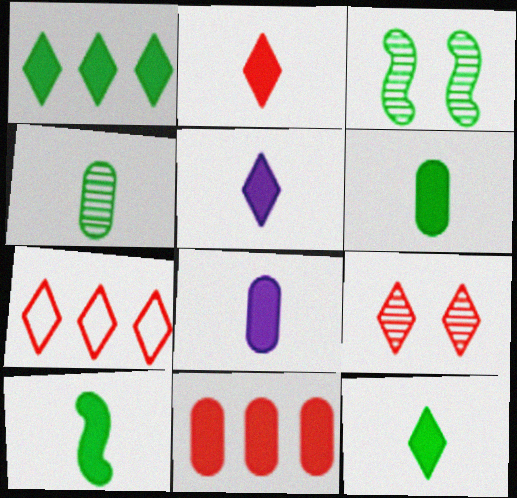[[2, 5, 12], 
[2, 7, 9], 
[2, 8, 10], 
[3, 7, 8], 
[6, 10, 12]]